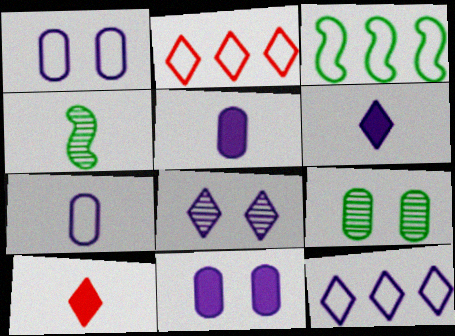[[2, 4, 11], 
[4, 7, 10], 
[6, 8, 12]]